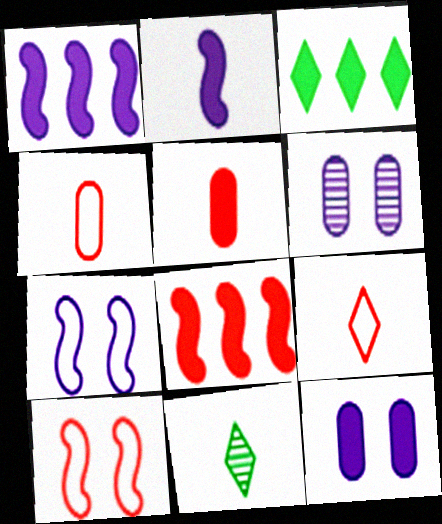[[2, 4, 11]]